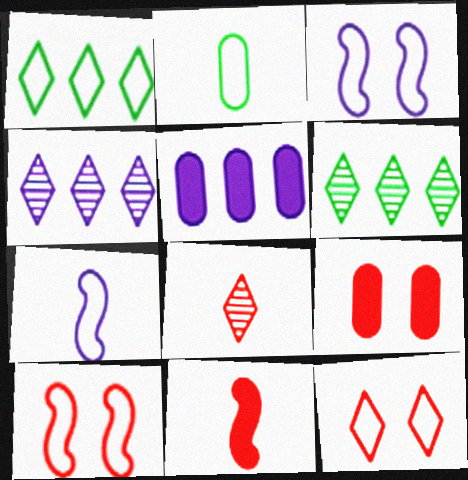[[6, 7, 9]]